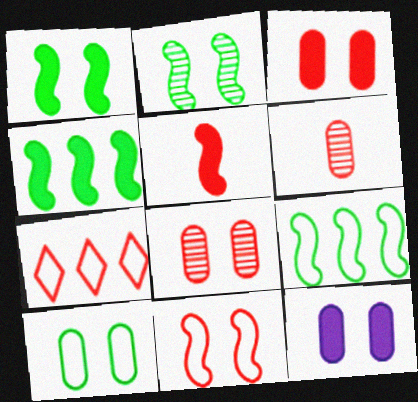[[5, 7, 8], 
[8, 10, 12]]